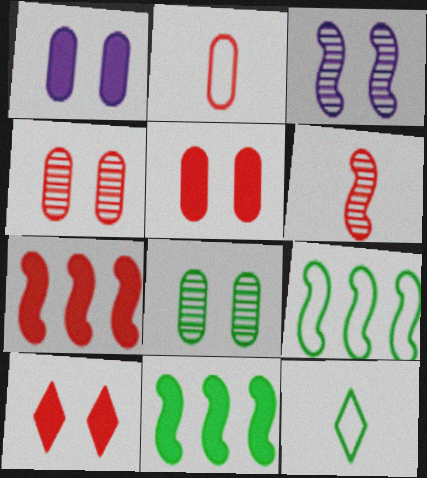[[8, 11, 12]]